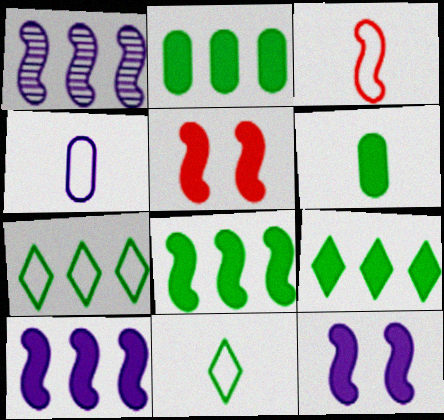[[2, 8, 9], 
[3, 4, 11]]